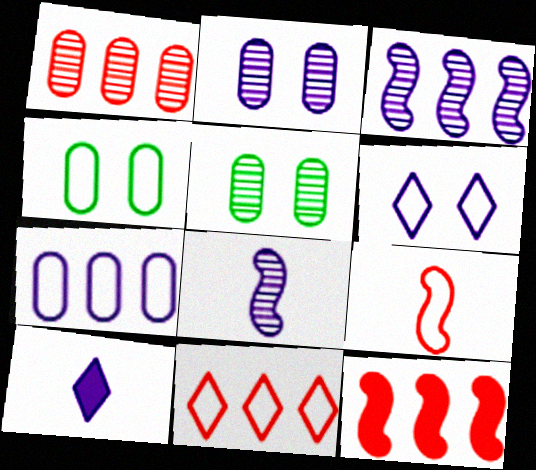[[1, 11, 12]]